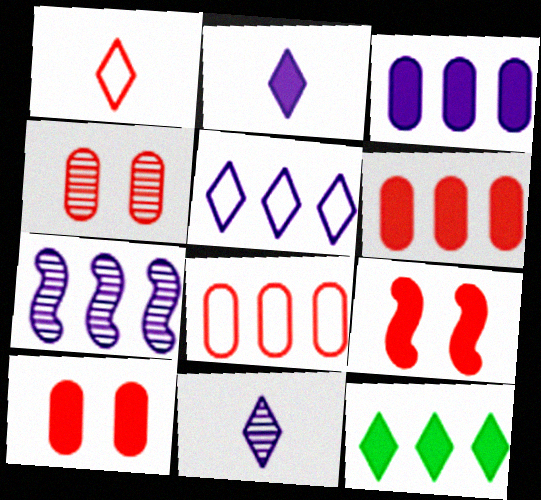[[3, 5, 7], 
[7, 8, 12]]